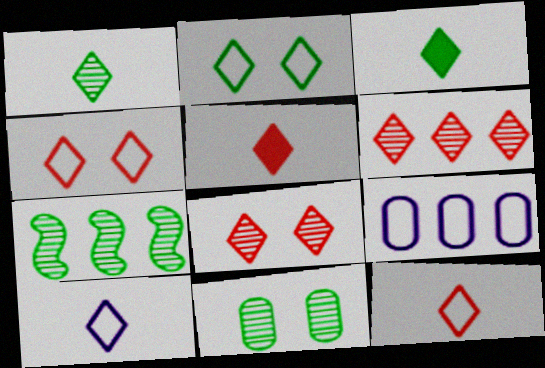[[1, 5, 10], 
[1, 7, 11], 
[4, 5, 6]]